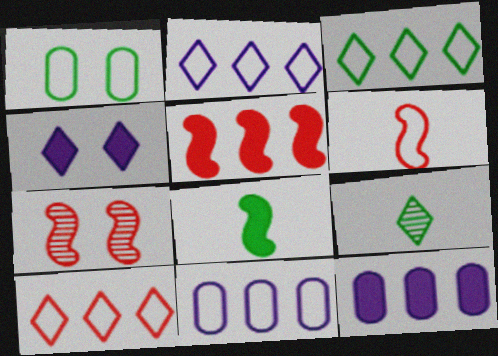[[1, 2, 6], 
[1, 4, 7], 
[2, 3, 10], 
[4, 9, 10], 
[5, 6, 7]]